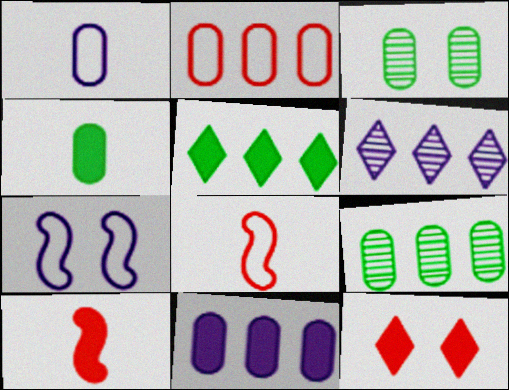[[2, 9, 11], 
[3, 7, 12]]